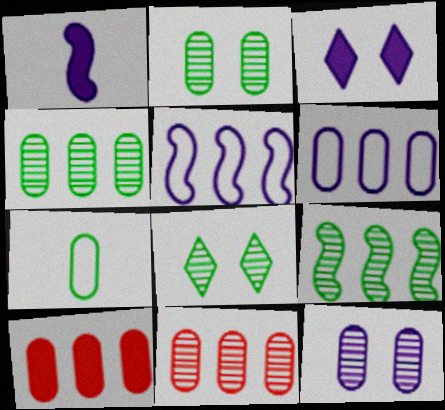[[4, 6, 10], 
[7, 10, 12]]